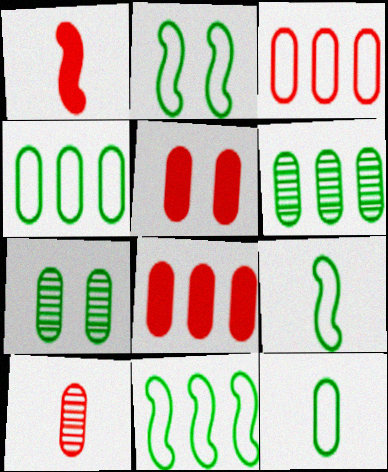[[2, 9, 11], 
[3, 5, 10]]